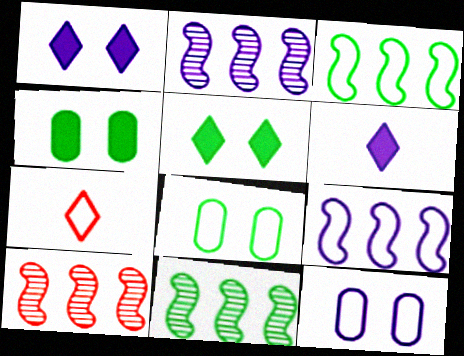[[2, 4, 7], 
[2, 6, 12], 
[2, 10, 11], 
[3, 7, 12], 
[6, 8, 10], 
[7, 8, 9]]